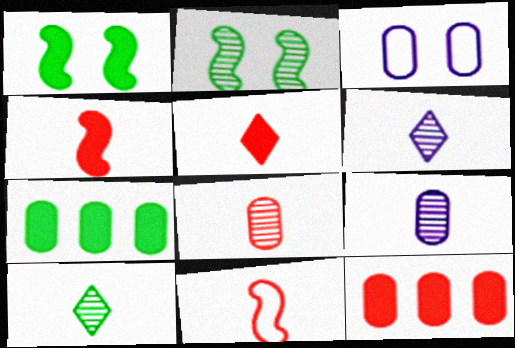[[3, 7, 8], 
[5, 8, 11]]